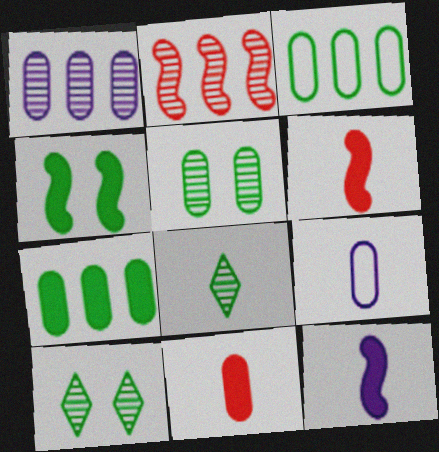[[3, 4, 8], 
[6, 8, 9]]